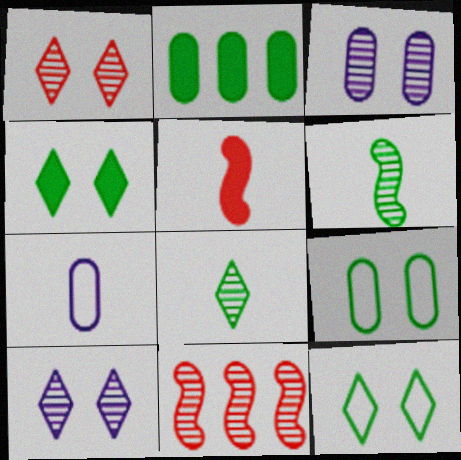[[2, 6, 12], 
[3, 8, 11], 
[4, 7, 11], 
[5, 7, 8]]